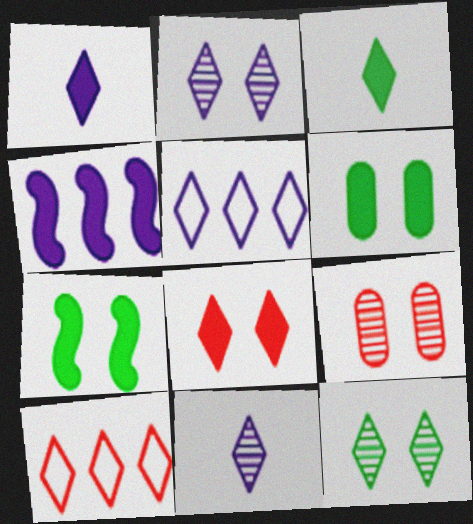[[1, 2, 5], 
[1, 10, 12], 
[2, 3, 10]]